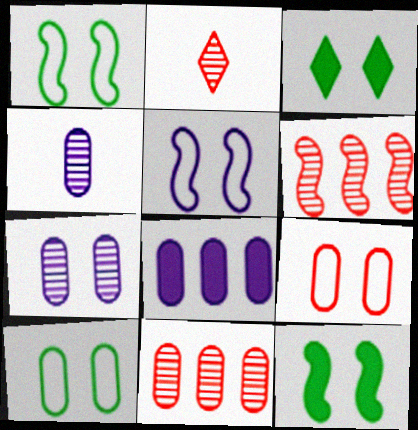[[1, 2, 8]]